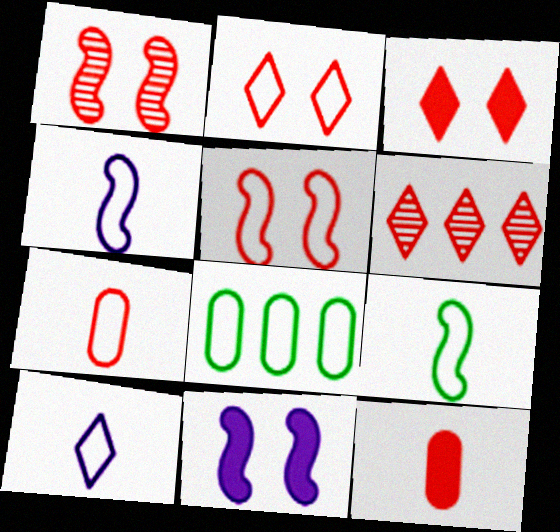[[2, 4, 8], 
[5, 6, 12], 
[5, 8, 10], 
[7, 9, 10]]